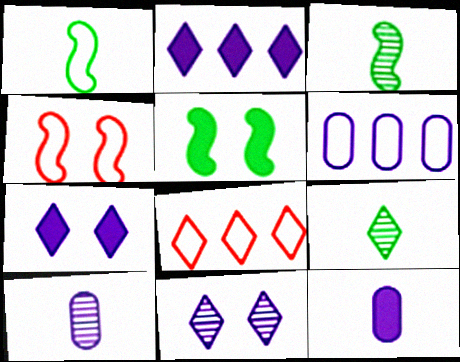[[5, 8, 10], 
[7, 8, 9]]